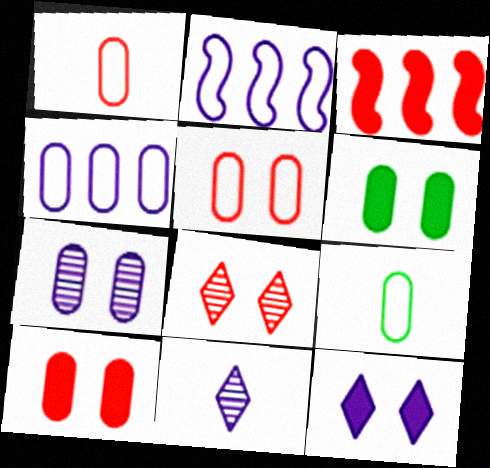[[1, 3, 8], 
[4, 5, 9], 
[5, 6, 7]]